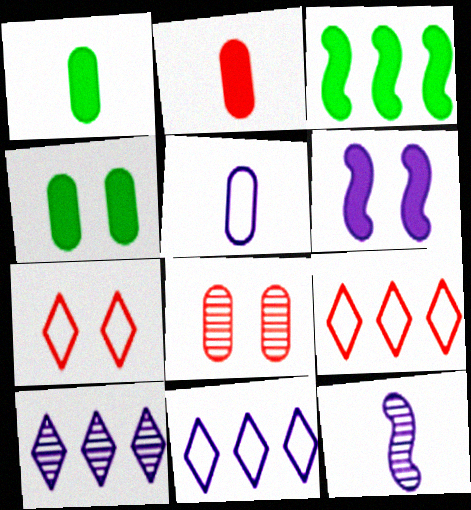[[4, 9, 12], 
[5, 6, 10]]